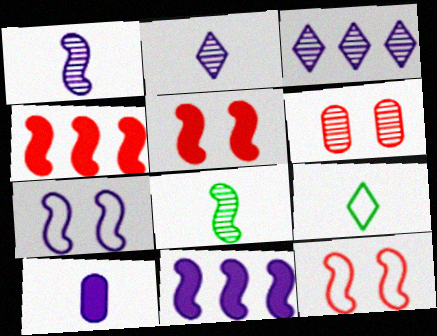[[1, 7, 11], 
[3, 6, 8], 
[3, 7, 10], 
[4, 7, 8], 
[6, 9, 11], 
[8, 11, 12]]